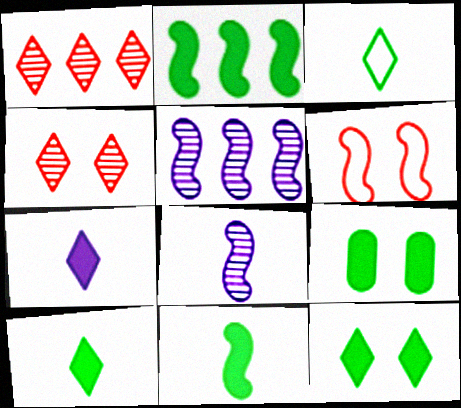[[2, 6, 8], 
[2, 9, 10], 
[5, 6, 11]]